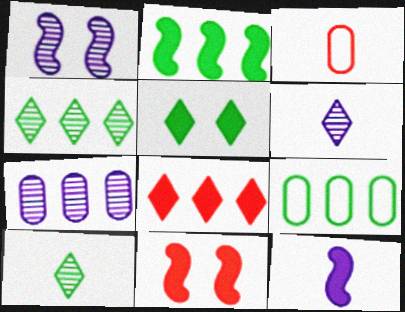[[1, 6, 7], 
[2, 4, 9], 
[2, 11, 12], 
[3, 10, 12], 
[6, 9, 11]]